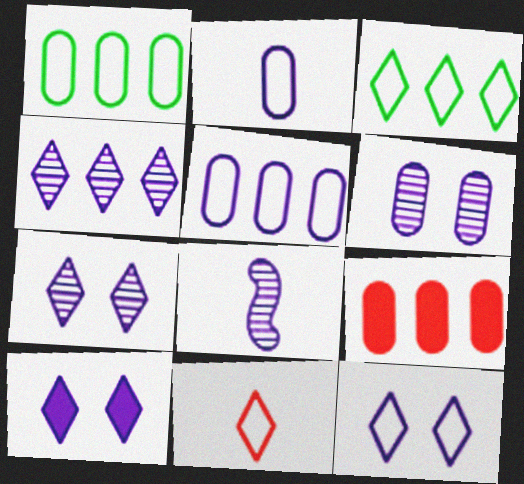[[3, 11, 12], 
[4, 6, 8], 
[5, 8, 10], 
[7, 10, 12]]